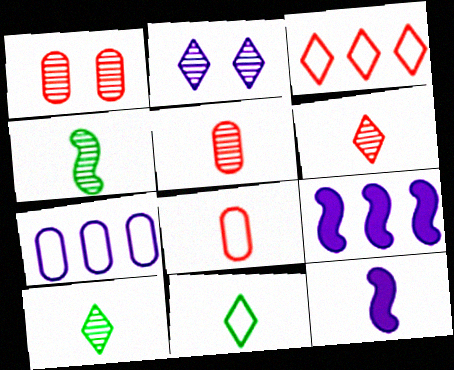[[1, 9, 11], 
[2, 7, 12], 
[5, 11, 12], 
[8, 10, 12]]